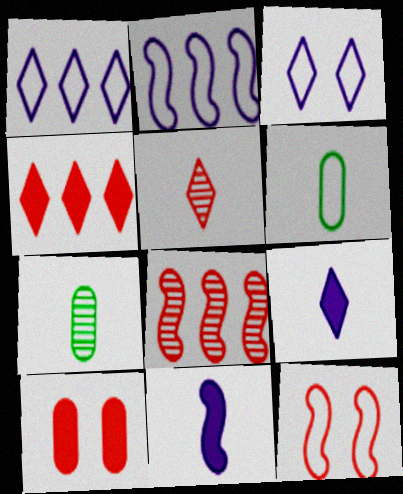[[1, 6, 12], 
[5, 6, 11]]